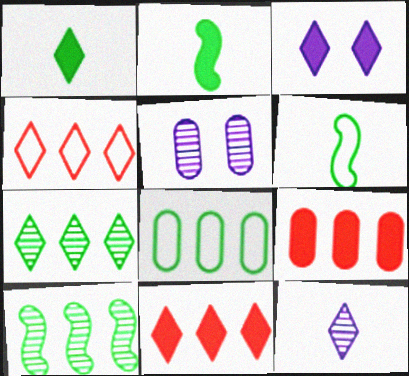[[1, 3, 11], 
[2, 3, 9], 
[2, 4, 5], 
[5, 6, 11]]